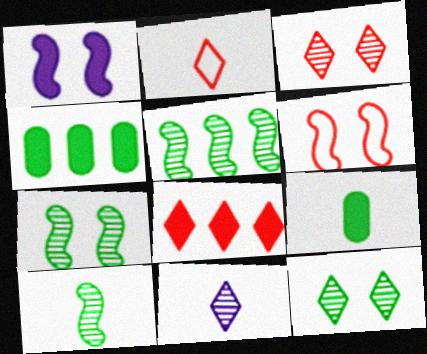[[1, 6, 7], 
[1, 8, 9], 
[2, 3, 8], 
[4, 6, 11], 
[5, 7, 10]]